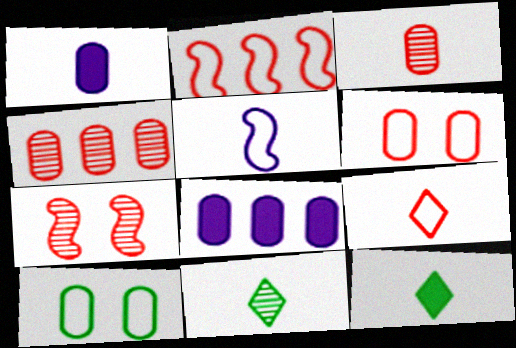[[1, 4, 10], 
[2, 6, 9], 
[3, 5, 12], 
[3, 8, 10]]